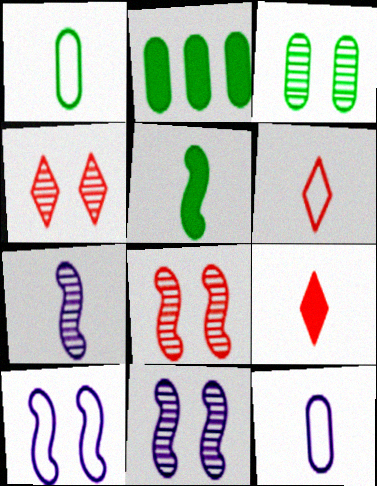[[1, 2, 3], 
[1, 7, 9], 
[2, 6, 11], 
[3, 4, 11]]